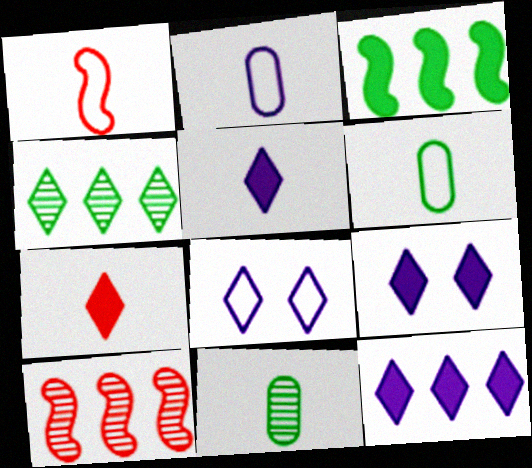[[1, 5, 11], 
[4, 7, 8], 
[5, 9, 12], 
[6, 9, 10]]